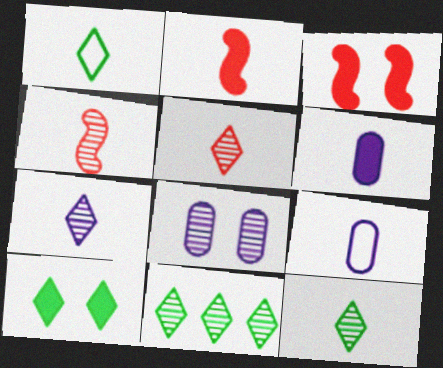[[1, 4, 6], 
[1, 10, 11], 
[2, 9, 12], 
[3, 9, 11], 
[4, 8, 11], 
[5, 7, 12]]